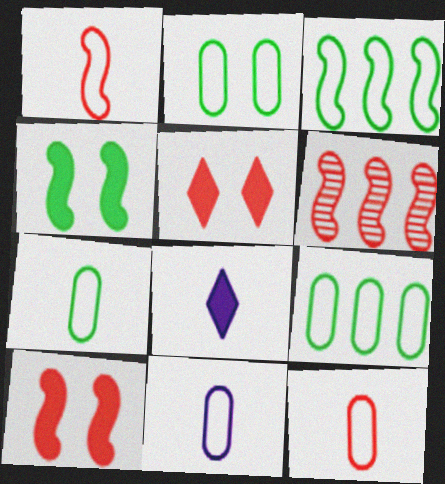[[1, 6, 10], 
[2, 6, 8], 
[2, 7, 9], 
[5, 6, 12], 
[7, 11, 12]]